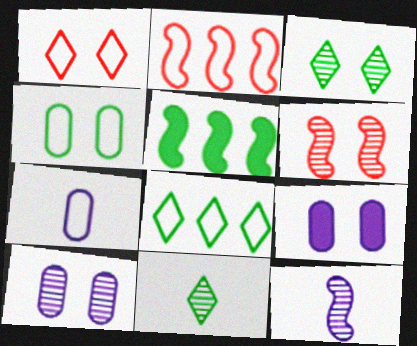[[2, 9, 11], 
[3, 6, 10], 
[4, 5, 11]]